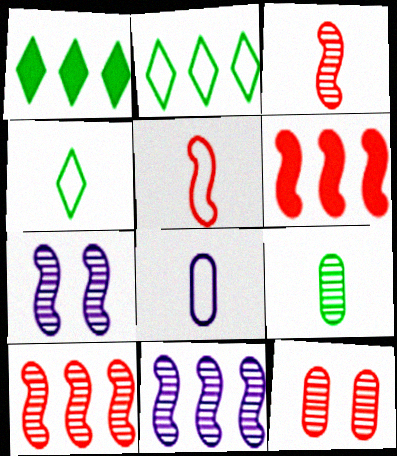[[4, 5, 8]]